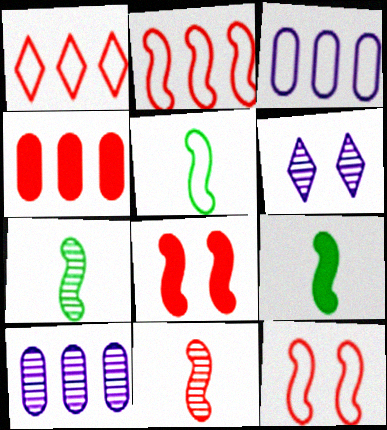[[2, 8, 11], 
[4, 5, 6], 
[5, 7, 9]]